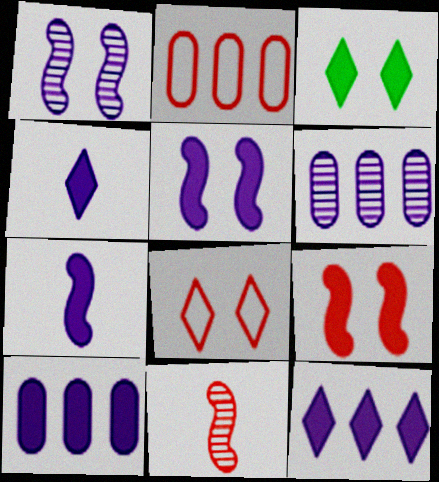[[4, 5, 10]]